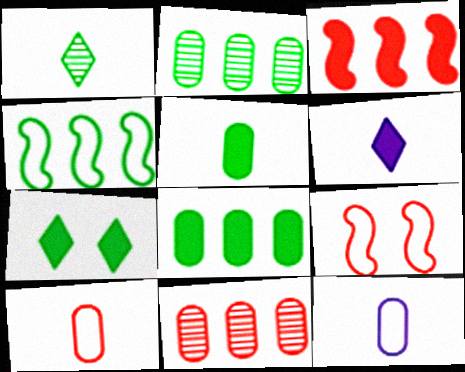[[2, 6, 9]]